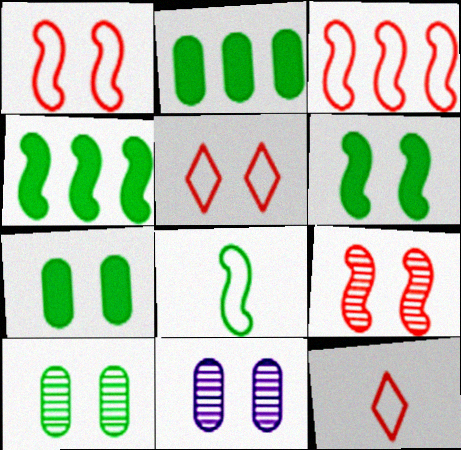[[4, 11, 12], 
[5, 6, 11]]